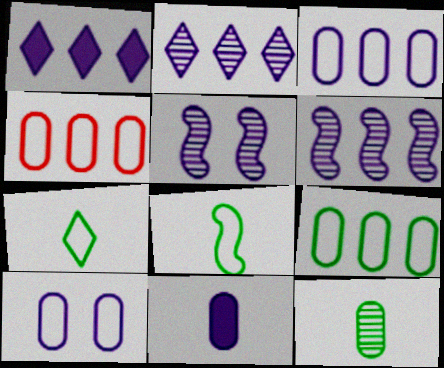[[1, 3, 6], 
[3, 4, 9]]